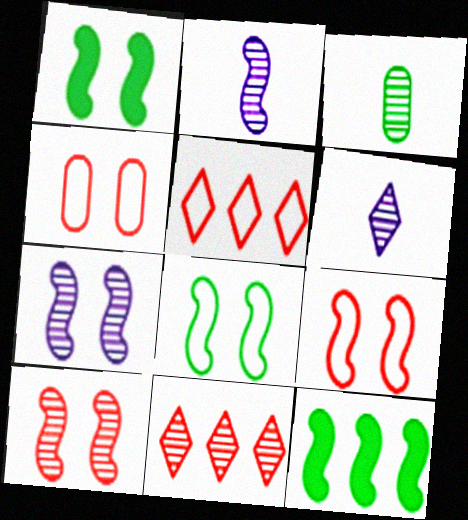[[1, 7, 9], 
[2, 9, 12], 
[3, 7, 11], 
[4, 6, 12]]